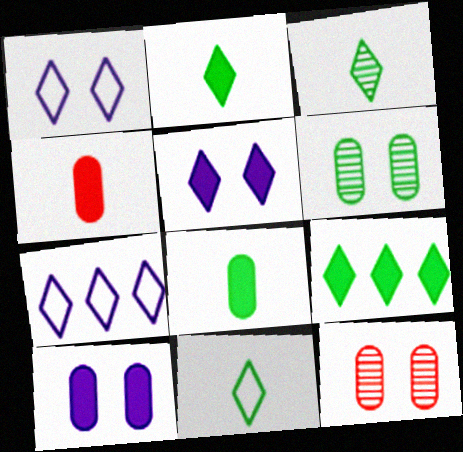[[2, 3, 11]]